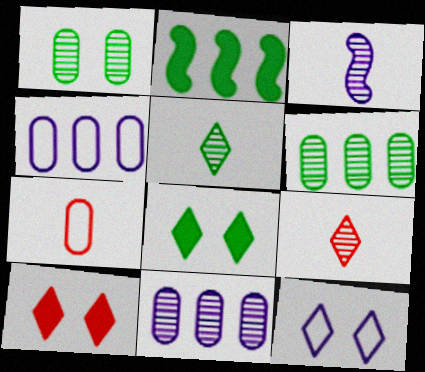[]